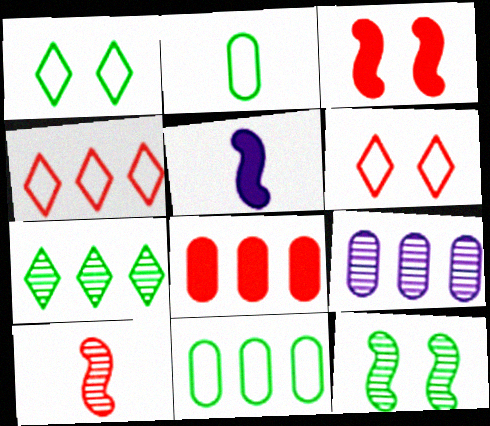[[6, 8, 10], 
[8, 9, 11]]